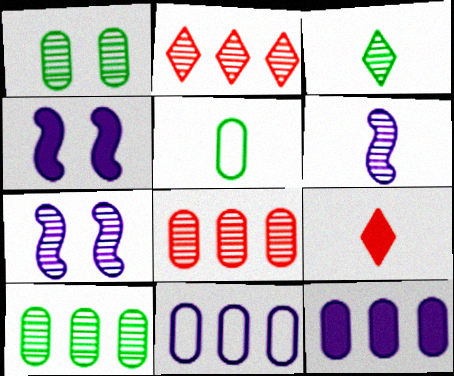[[1, 2, 6], 
[2, 4, 5], 
[3, 7, 8], 
[5, 6, 9]]